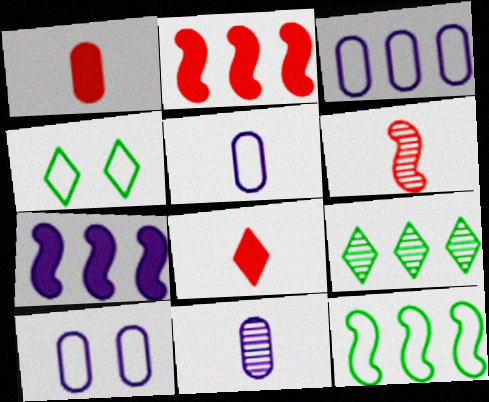[[2, 3, 9], 
[2, 4, 11], 
[3, 5, 10]]